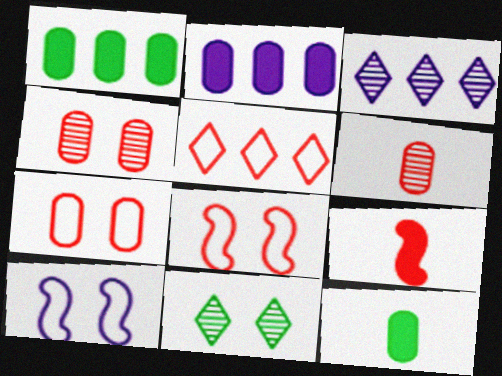[[3, 8, 12], 
[4, 5, 9]]